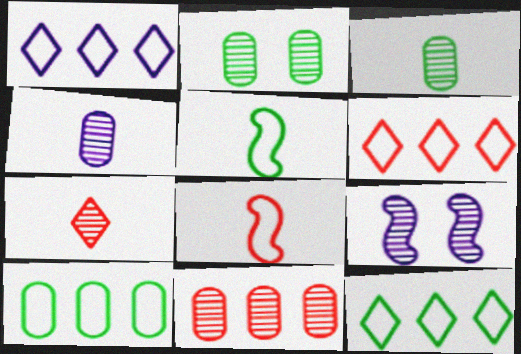[[1, 6, 12], 
[2, 4, 11]]